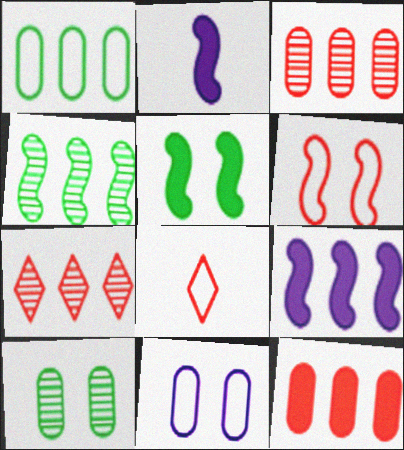[[1, 7, 9], 
[2, 4, 6], 
[8, 9, 10]]